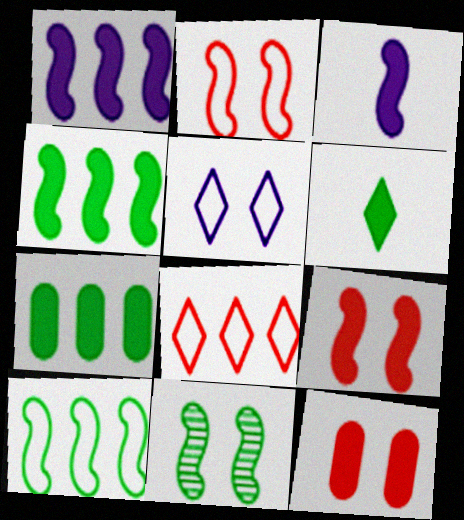[[1, 6, 12], 
[3, 4, 9], 
[5, 11, 12]]